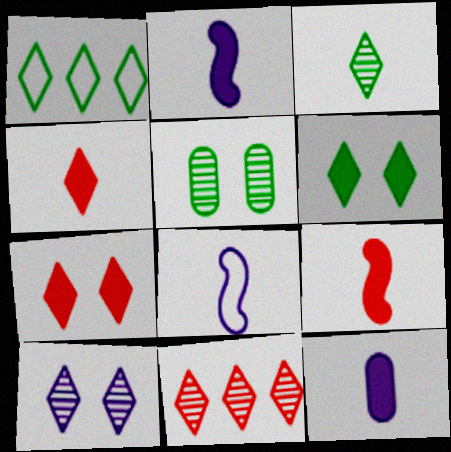[[1, 3, 6], 
[1, 4, 10], 
[3, 10, 11]]